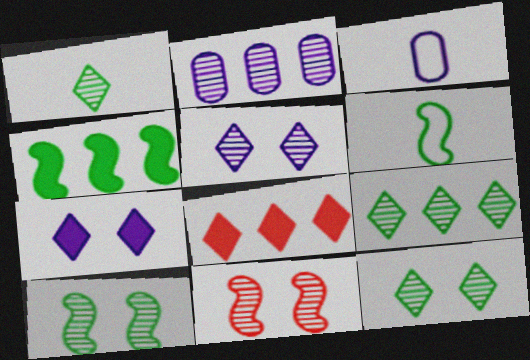[[1, 2, 11], 
[1, 9, 12], 
[3, 8, 10], 
[4, 6, 10]]